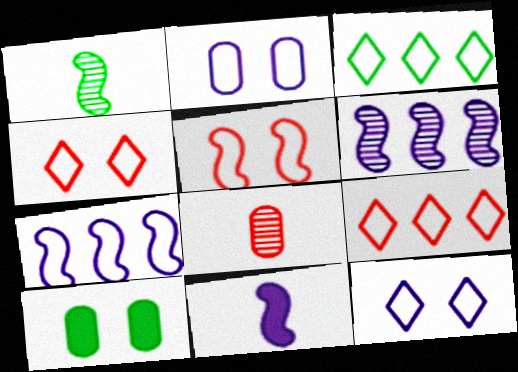[[1, 3, 10]]